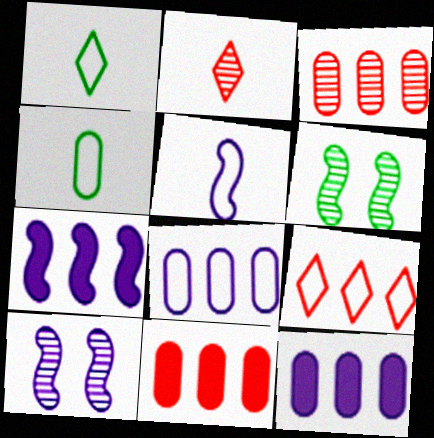[[1, 10, 11], 
[5, 7, 10]]